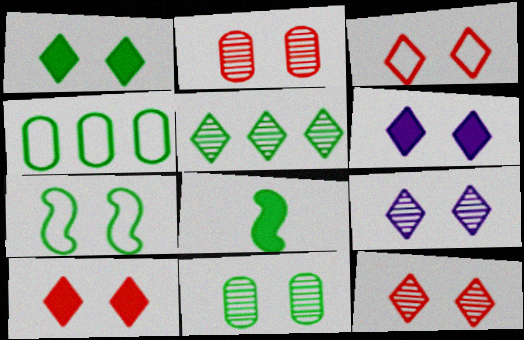[[1, 3, 9], 
[1, 6, 10], 
[1, 7, 11], 
[2, 6, 7], 
[3, 10, 12]]